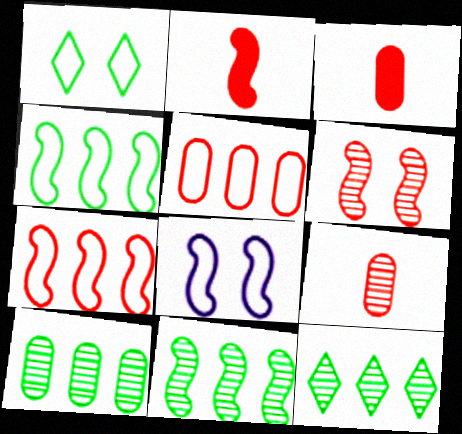[[2, 6, 7], 
[2, 8, 11], 
[3, 8, 12], 
[10, 11, 12]]